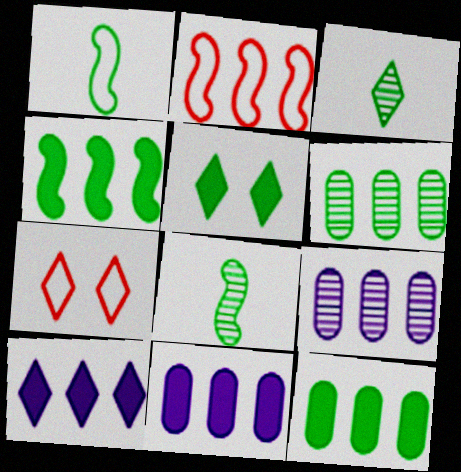[[1, 5, 6], 
[2, 6, 10], 
[3, 7, 10], 
[7, 8, 11]]